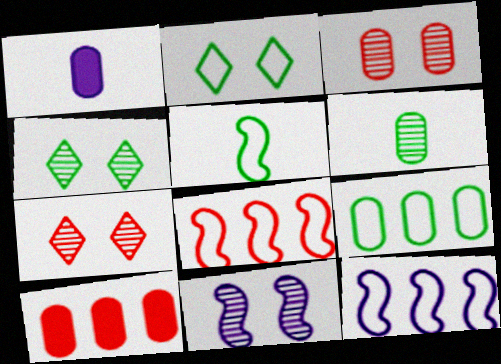[[1, 3, 9], 
[1, 4, 8], 
[2, 5, 9], 
[3, 4, 11]]